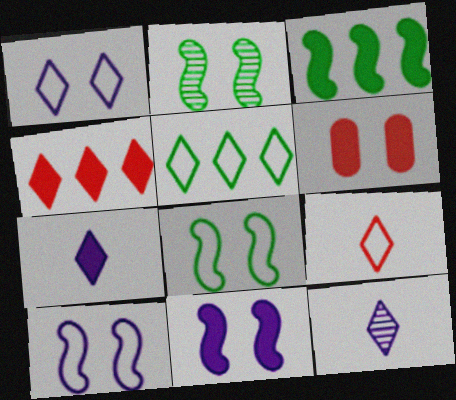[[1, 2, 6], 
[1, 5, 9], 
[3, 6, 7]]